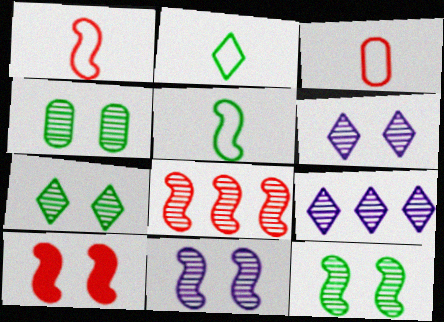[[1, 8, 10], 
[4, 7, 12]]